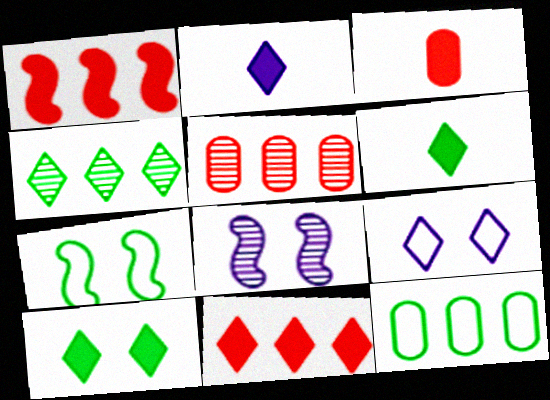[[2, 5, 7], 
[2, 10, 11]]